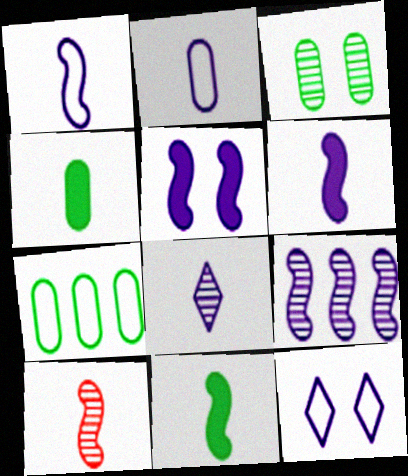[[1, 5, 9], 
[1, 10, 11], 
[2, 6, 8], 
[3, 4, 7]]